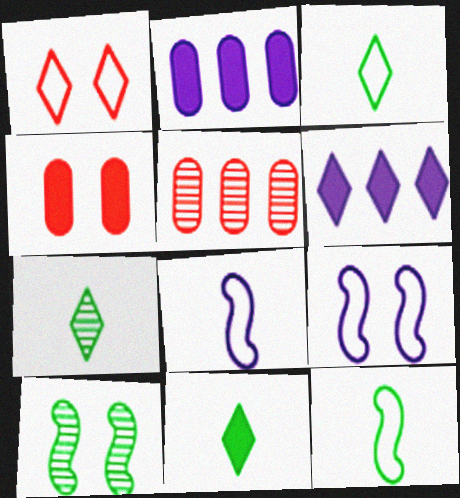[[1, 6, 7], 
[3, 7, 11], 
[5, 9, 11]]